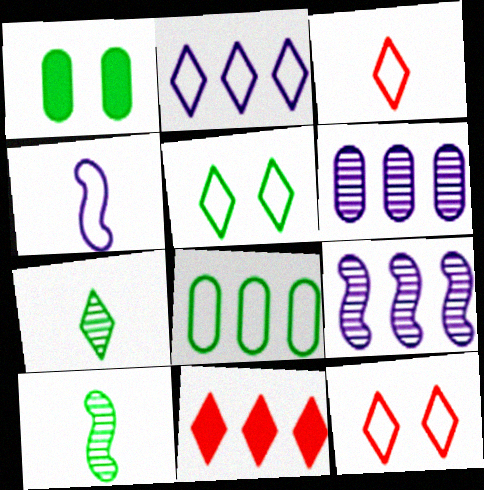[[1, 3, 9], 
[2, 3, 5], 
[4, 8, 12], 
[8, 9, 11]]